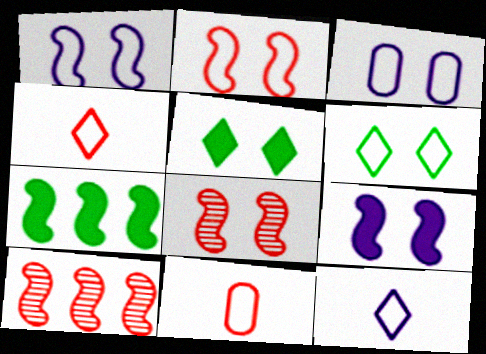[[2, 3, 6], 
[3, 5, 8]]